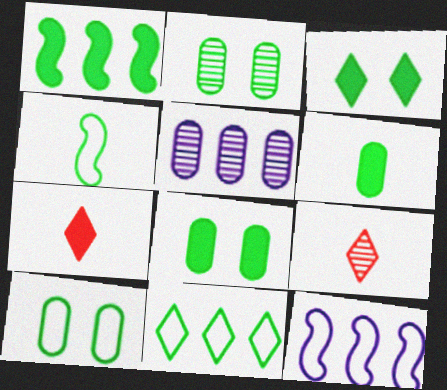[[1, 3, 6], 
[2, 7, 12], 
[2, 8, 10], 
[4, 10, 11], 
[8, 9, 12]]